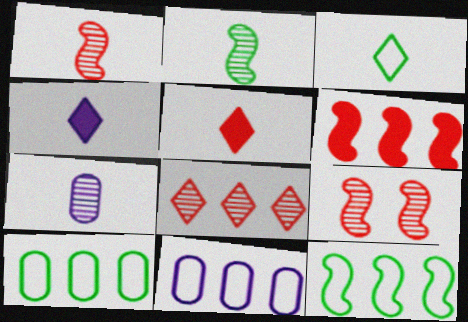[[4, 9, 10]]